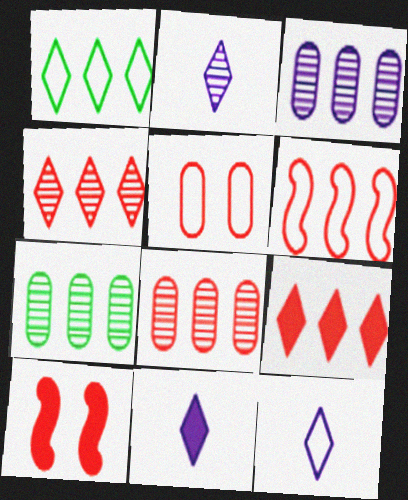[[2, 11, 12], 
[3, 7, 8], 
[6, 8, 9], 
[7, 10, 12]]